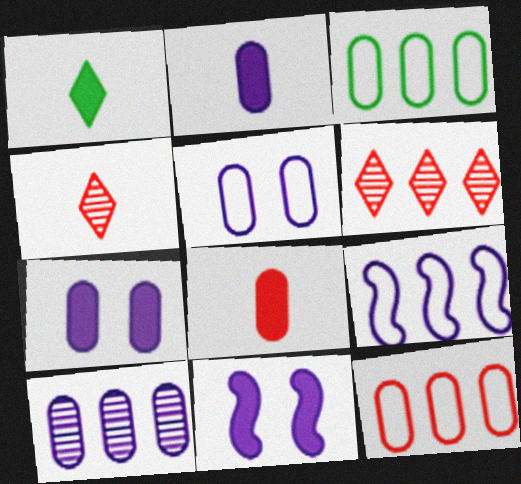[[2, 5, 10], 
[3, 4, 11]]